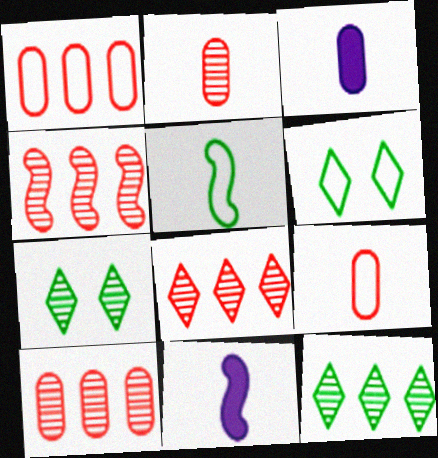[[1, 7, 11], 
[3, 4, 6], 
[4, 8, 10], 
[6, 10, 11]]